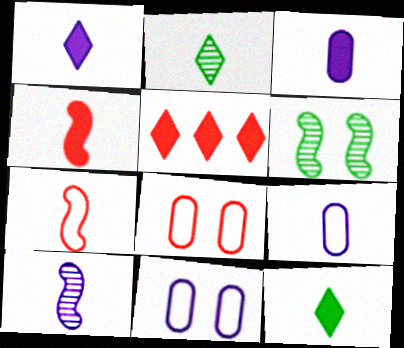[[1, 9, 10], 
[2, 3, 7], 
[2, 4, 9], 
[3, 4, 12], 
[5, 6, 9]]